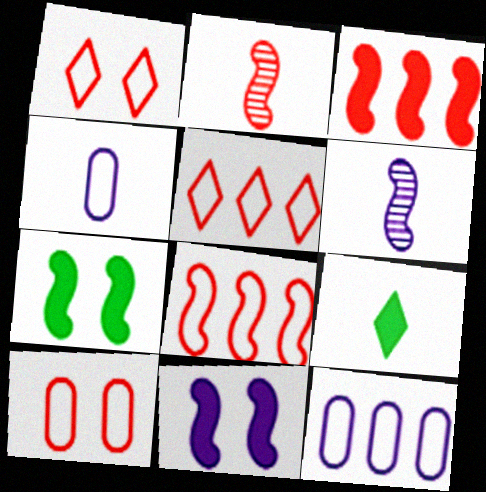[[2, 4, 9], 
[6, 7, 8]]